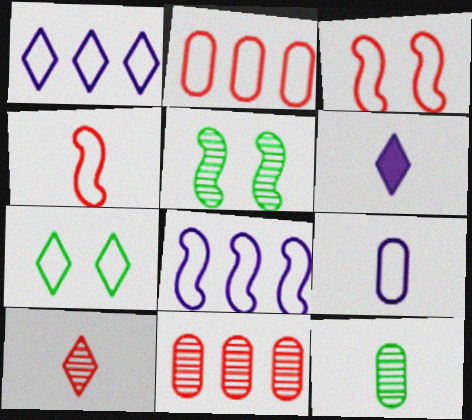[[2, 5, 6], 
[4, 6, 12]]